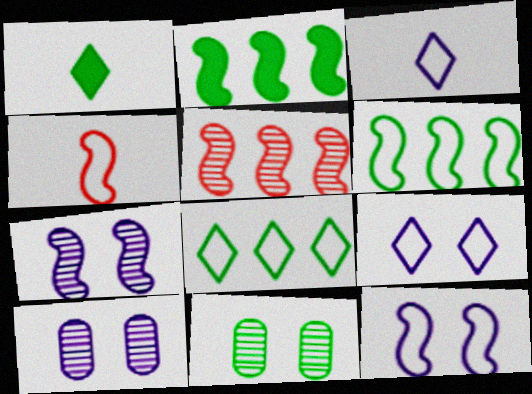[[1, 6, 11], 
[2, 4, 7], 
[4, 6, 12]]